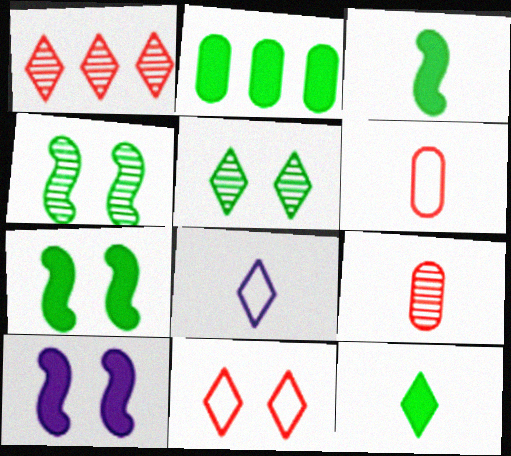[[2, 7, 12], 
[3, 8, 9]]